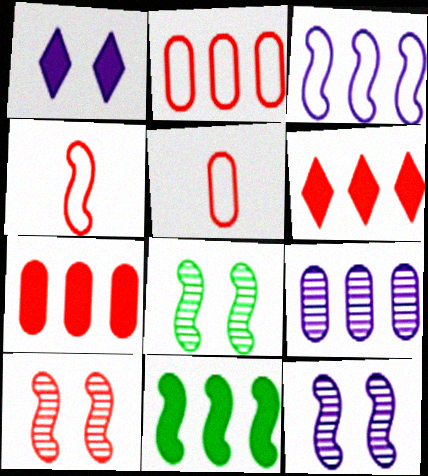[[4, 11, 12], 
[5, 6, 10], 
[8, 10, 12]]